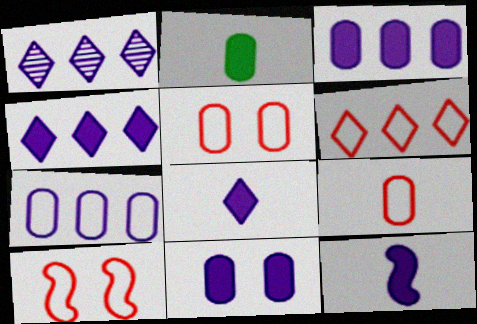[[1, 2, 10], 
[4, 11, 12], 
[6, 9, 10]]